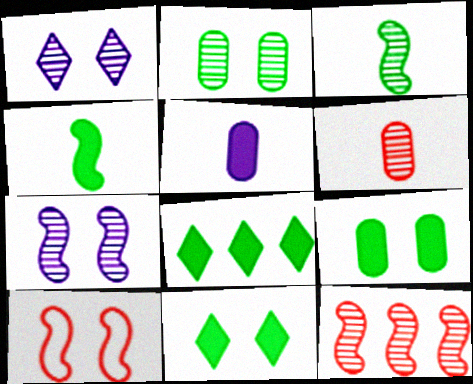[[1, 9, 10], 
[3, 7, 12], 
[4, 8, 9]]